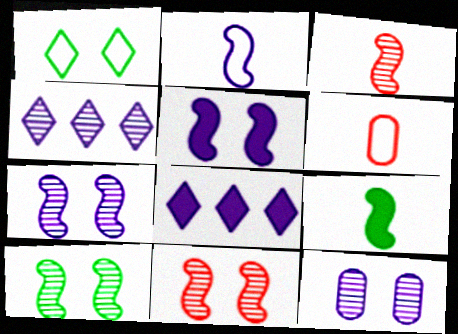[[2, 3, 9], 
[2, 8, 12], 
[6, 8, 10], 
[7, 10, 11]]